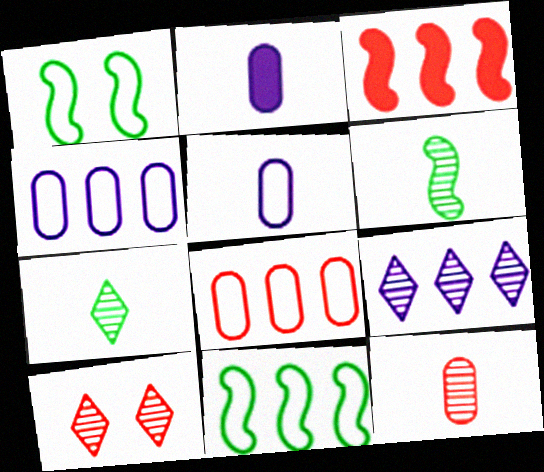[[2, 10, 11], 
[7, 9, 10]]